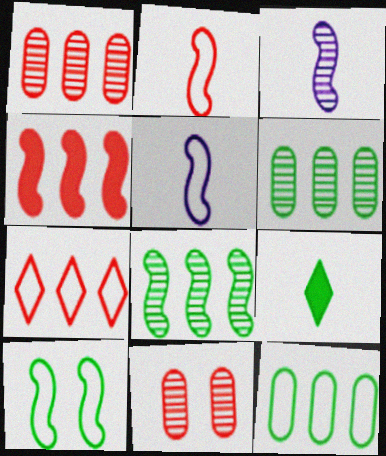[[1, 4, 7], 
[3, 4, 10], 
[6, 9, 10]]